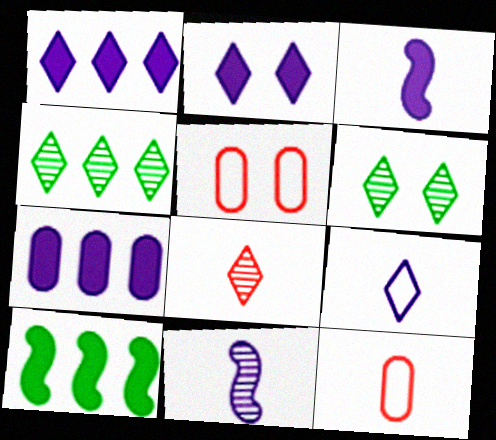[[2, 3, 7], 
[3, 4, 5]]